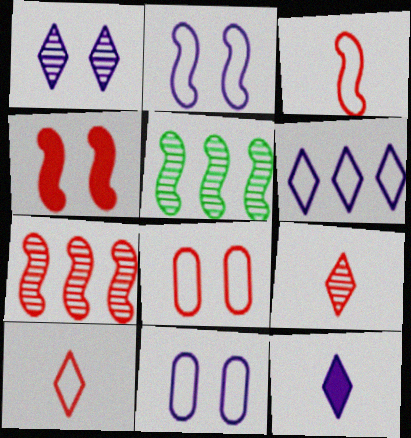[[1, 6, 12], 
[3, 4, 7], 
[5, 8, 12]]